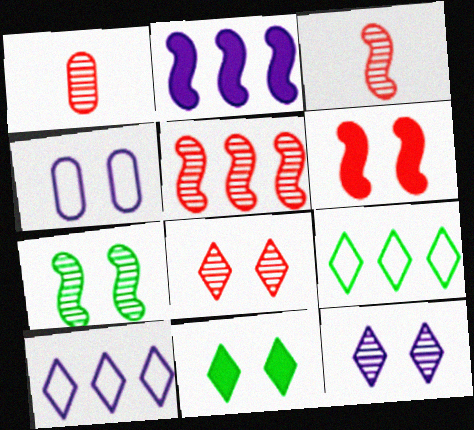[[1, 5, 8]]